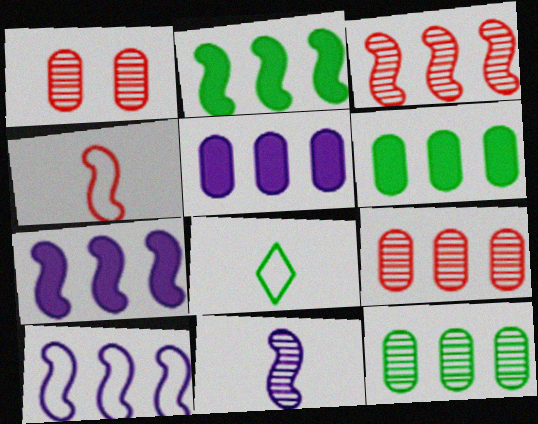[[1, 7, 8], 
[2, 3, 10]]